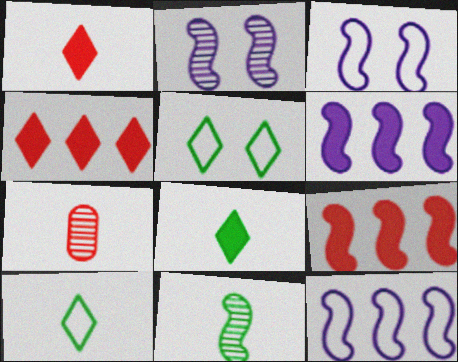[[3, 9, 11], 
[5, 6, 7]]